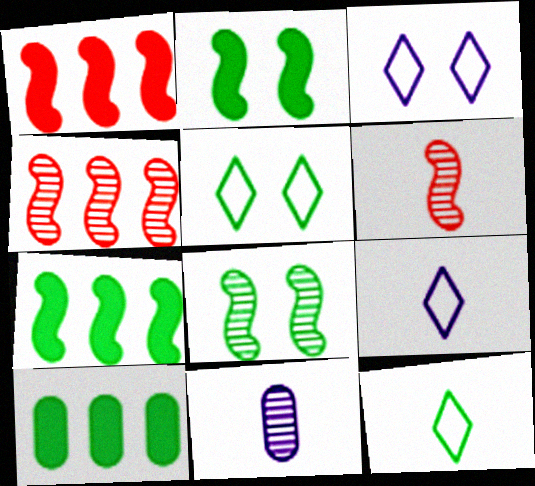[[1, 5, 11], 
[3, 6, 10], 
[8, 10, 12]]